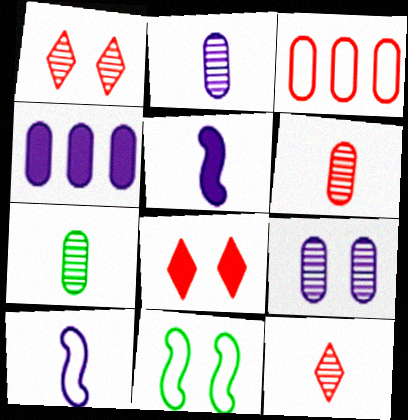[[2, 6, 7], 
[4, 11, 12], 
[8, 9, 11]]